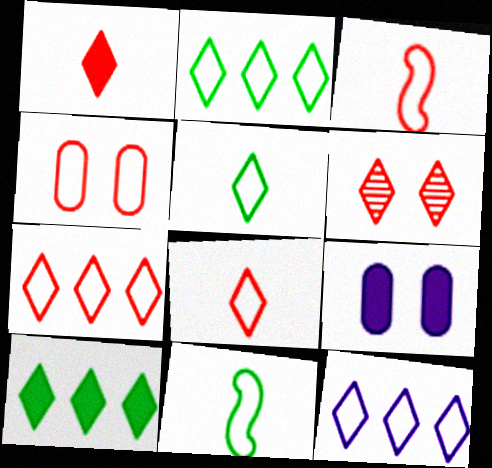[[1, 6, 7], 
[2, 7, 12], 
[3, 4, 7], 
[4, 11, 12]]